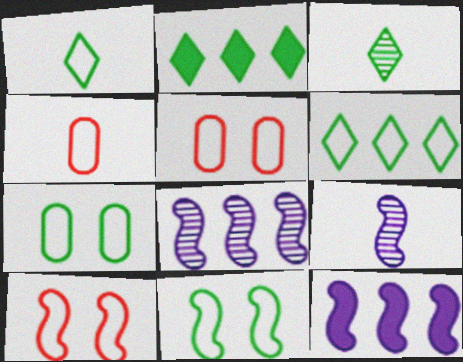[[2, 5, 9], 
[3, 5, 12]]